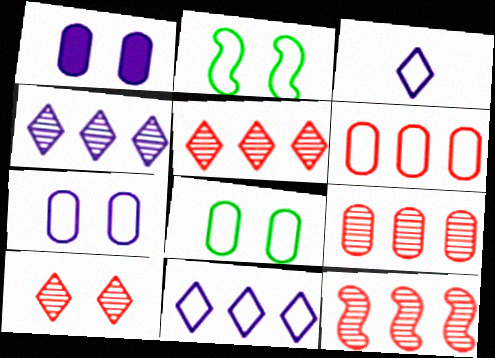[[1, 2, 10], 
[2, 3, 6], 
[5, 9, 12]]